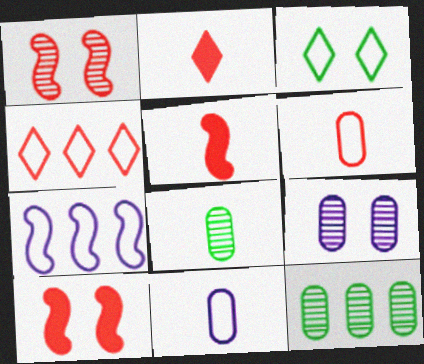[[3, 6, 7], 
[3, 9, 10]]